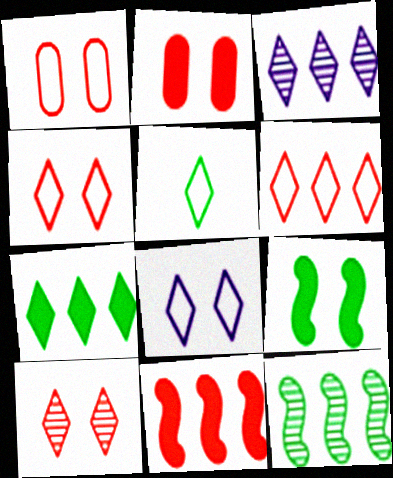[[3, 6, 7], 
[5, 6, 8]]